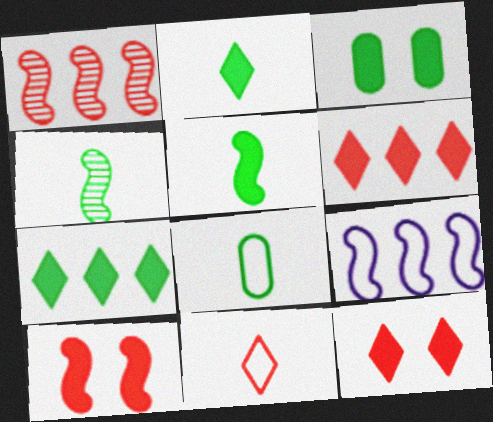[[2, 4, 8], 
[3, 5, 7], 
[4, 9, 10]]